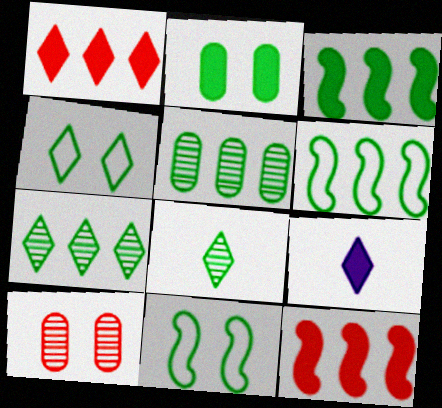[[2, 6, 8], 
[2, 9, 12], 
[6, 9, 10]]